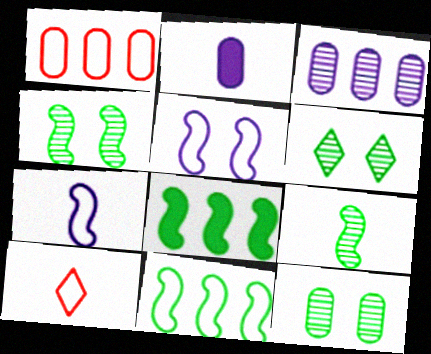[[1, 2, 12], 
[2, 9, 10], 
[4, 6, 12]]